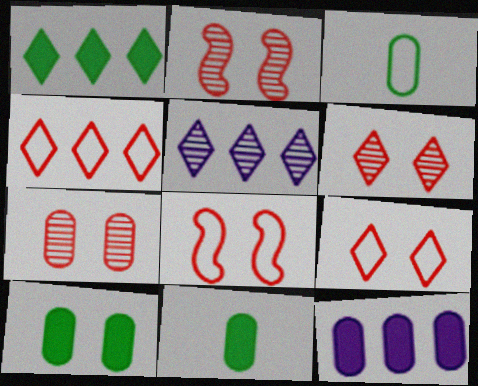[[1, 4, 5], 
[2, 6, 7], 
[3, 7, 12], 
[5, 8, 11]]